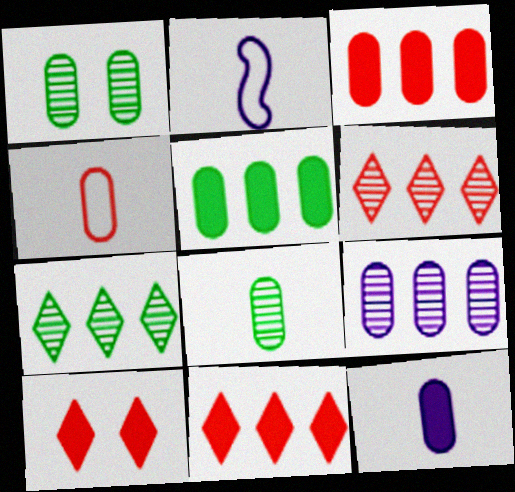[[1, 2, 11], 
[4, 8, 12]]